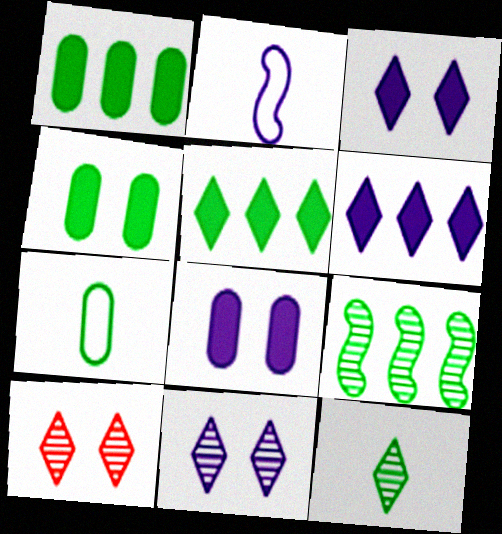[[1, 2, 10]]